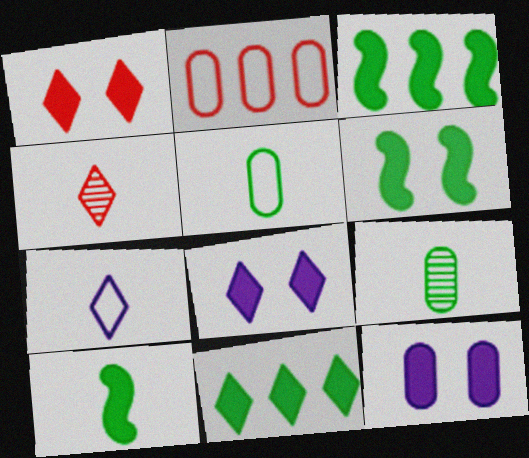[[1, 6, 12], 
[2, 9, 12], 
[3, 6, 10]]